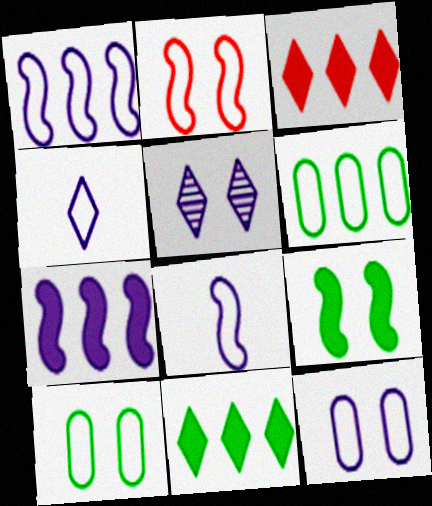[[1, 4, 12], 
[2, 4, 6]]